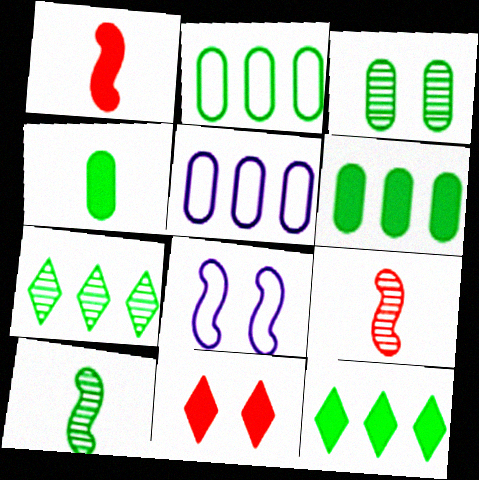[[2, 3, 4], 
[3, 7, 10], 
[3, 8, 11], 
[5, 10, 11]]